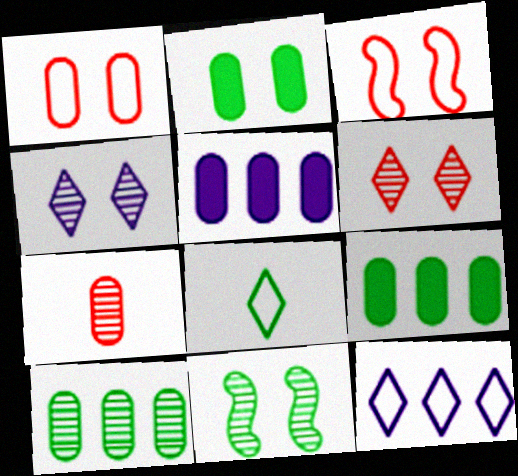[[2, 3, 4], 
[8, 9, 11]]